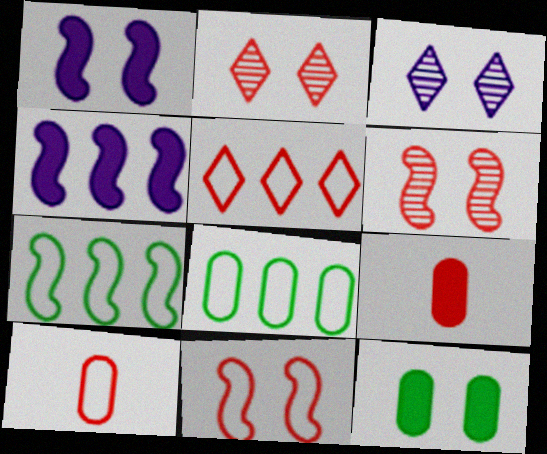[[3, 7, 9], 
[3, 11, 12], 
[5, 6, 9], 
[5, 10, 11]]